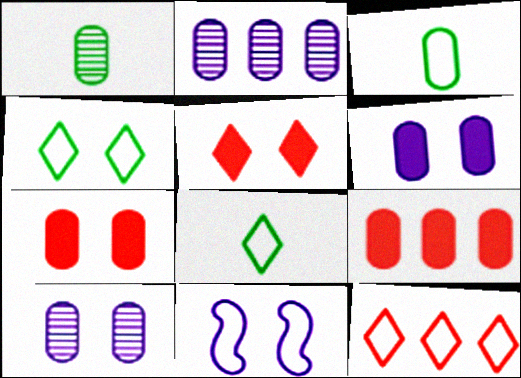[[2, 3, 7], 
[3, 9, 10], 
[3, 11, 12]]